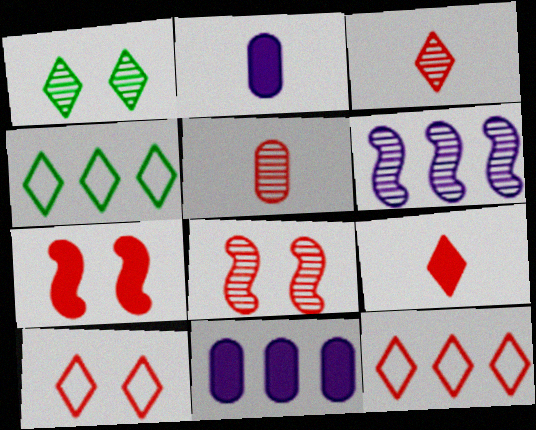[[1, 5, 6], 
[2, 4, 8], 
[5, 7, 12]]